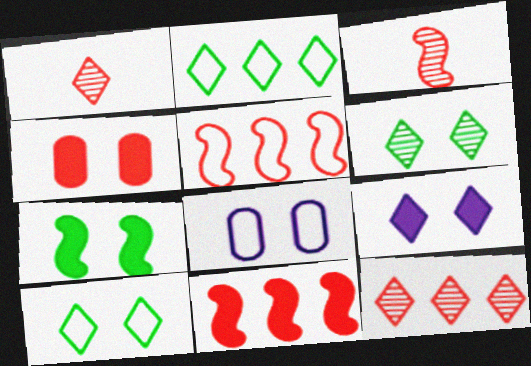[[1, 2, 9], 
[1, 4, 5], 
[4, 7, 9]]